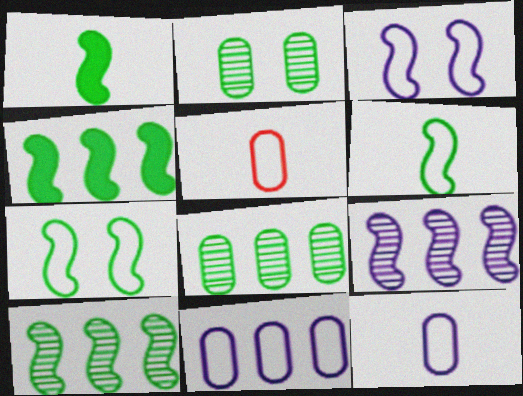[[1, 7, 10]]